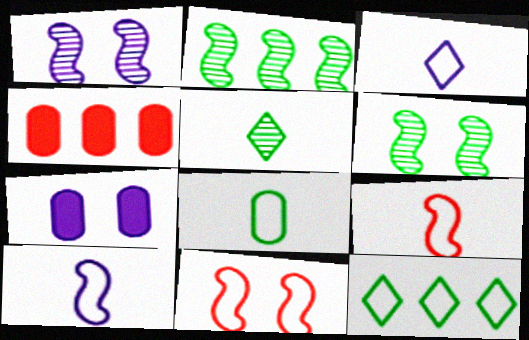[[3, 4, 6], 
[3, 8, 9]]